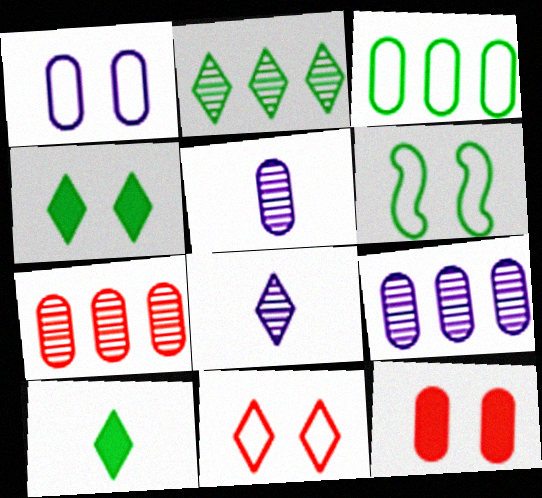[[1, 6, 11], 
[3, 5, 12]]